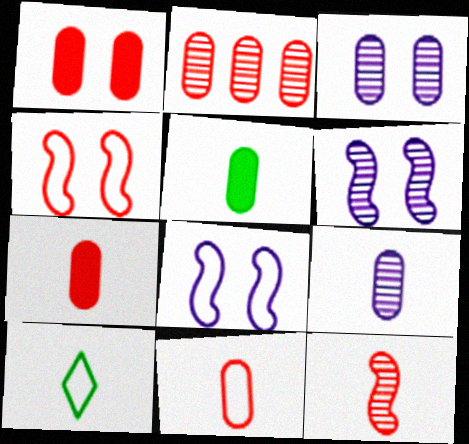[[1, 2, 11], 
[5, 9, 11]]